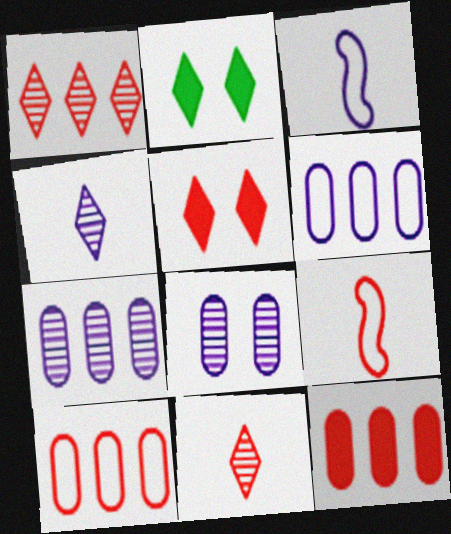[[2, 7, 9]]